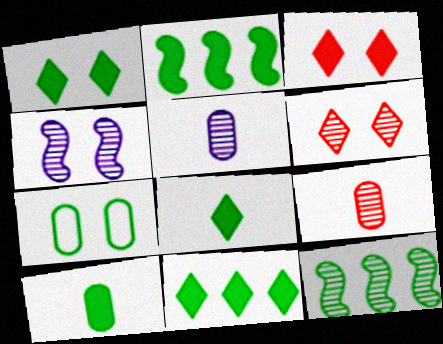[[1, 2, 10], 
[1, 8, 11], 
[3, 4, 7], 
[5, 6, 12], 
[7, 8, 12]]